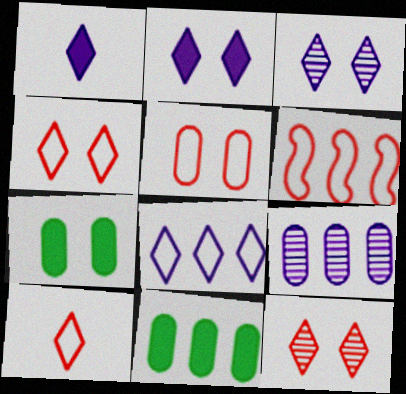[[1, 3, 8], 
[5, 6, 10]]